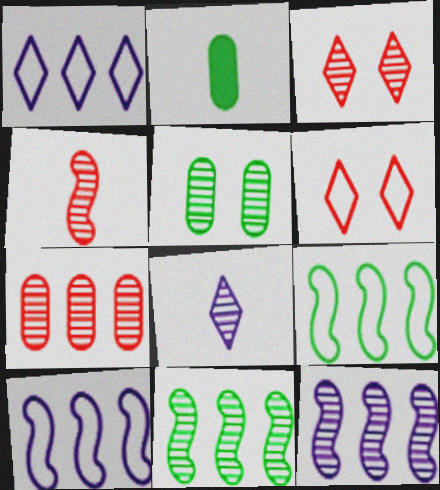[[2, 3, 10], 
[2, 6, 12], 
[3, 4, 7]]